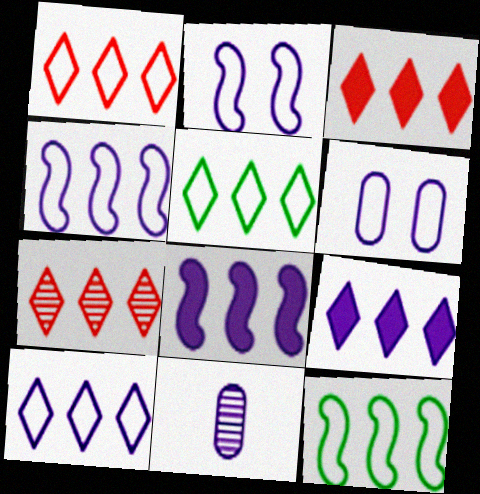[[1, 3, 7], 
[1, 5, 10], 
[2, 9, 11], 
[5, 7, 9]]